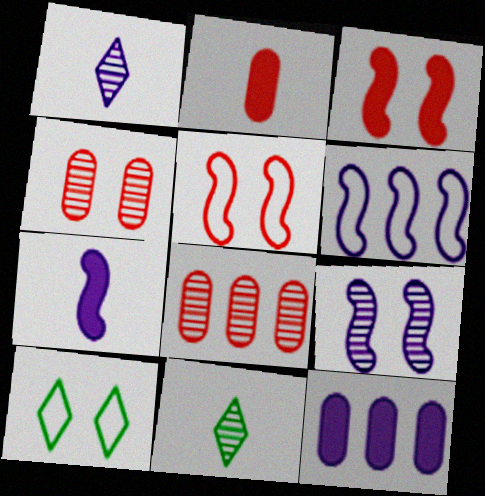[[5, 11, 12], 
[6, 7, 9], 
[7, 8, 10], 
[8, 9, 11]]